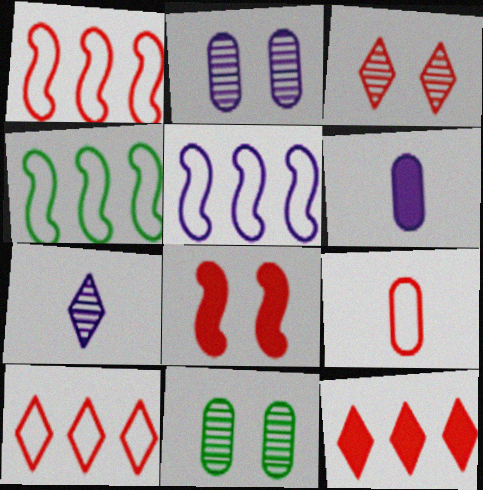[[1, 4, 5], 
[3, 4, 6]]